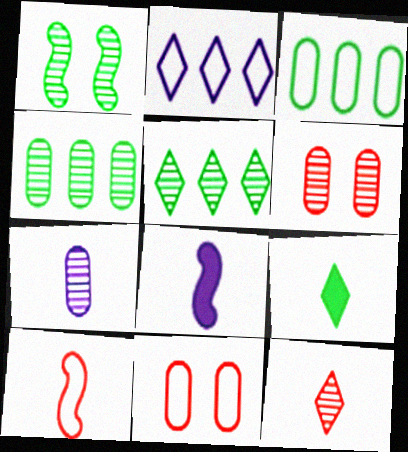[[1, 3, 9], 
[4, 6, 7], 
[5, 8, 11], 
[7, 9, 10]]